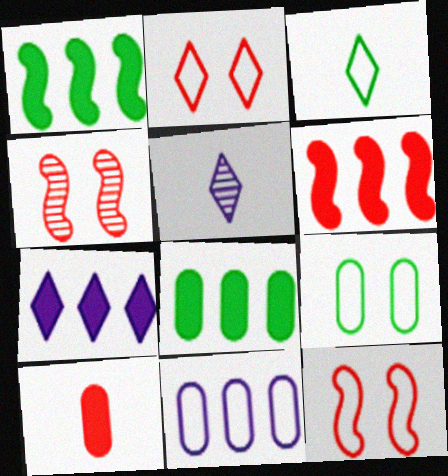[[3, 11, 12], 
[5, 6, 9], 
[5, 8, 12], 
[6, 7, 8]]